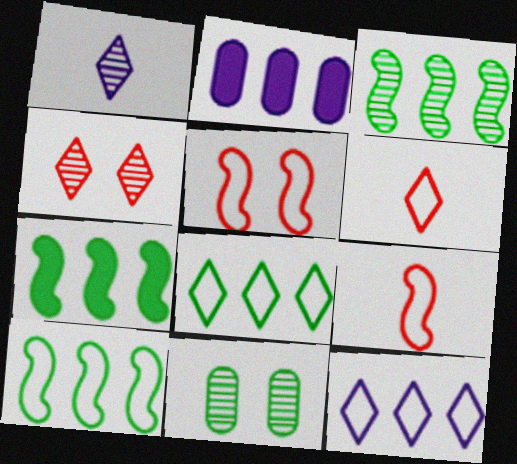[[3, 7, 10]]